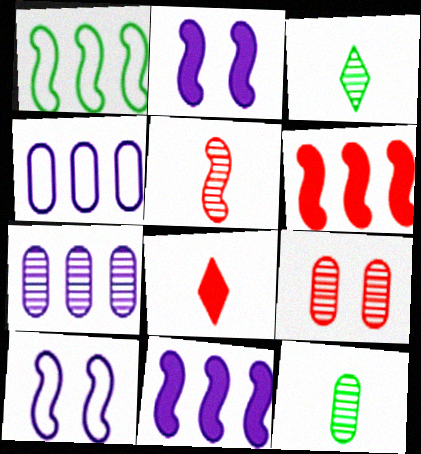[[1, 2, 5], 
[7, 9, 12]]